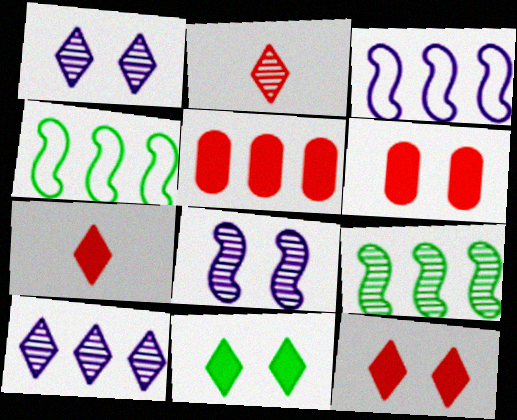[[4, 5, 10]]